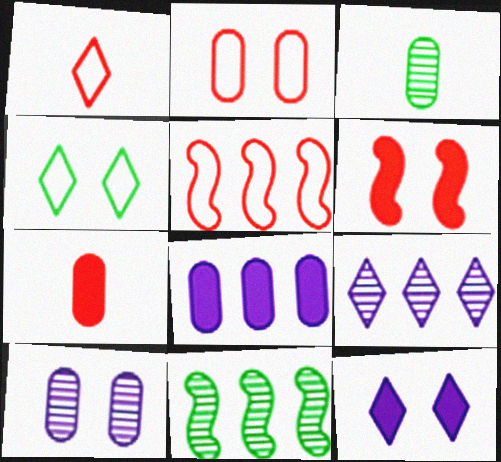[[1, 2, 5], 
[2, 3, 8], 
[3, 5, 12], 
[4, 6, 10]]